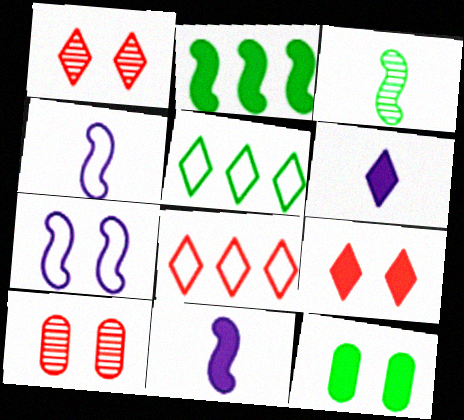[[1, 5, 6], 
[1, 7, 12], 
[3, 5, 12], 
[5, 10, 11]]